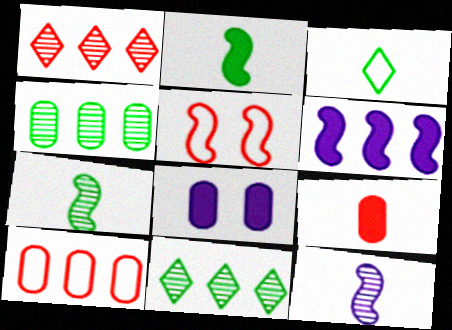[[1, 5, 9], 
[3, 9, 12], 
[5, 6, 7], 
[6, 10, 11]]